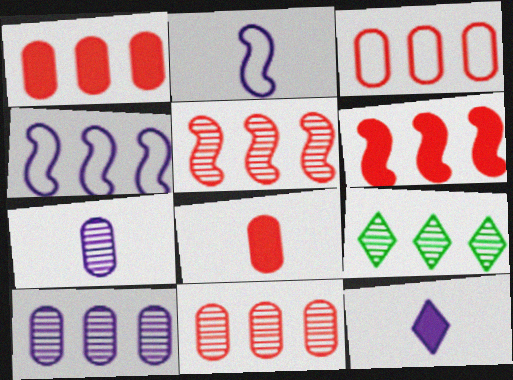[[1, 3, 11], 
[1, 4, 9], 
[2, 7, 12], 
[5, 9, 10]]